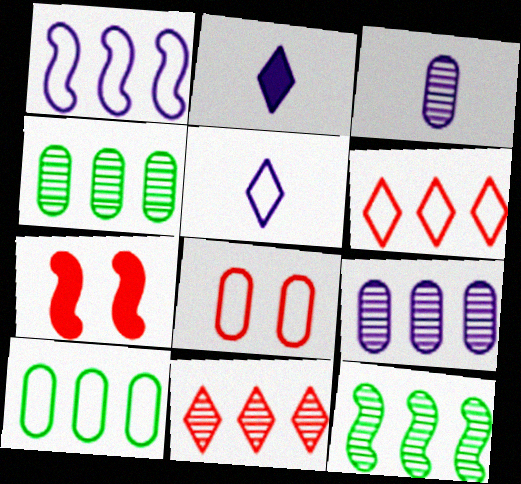[[1, 6, 10], 
[2, 8, 12], 
[4, 5, 7], 
[9, 11, 12]]